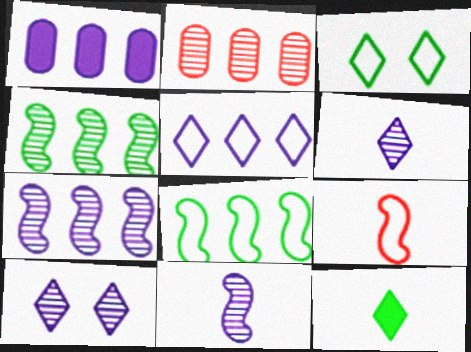[[1, 5, 7]]